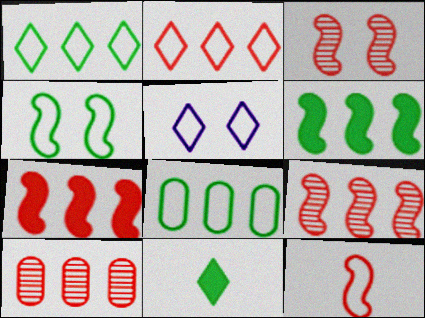[[2, 7, 10], 
[3, 7, 12], 
[5, 8, 12]]